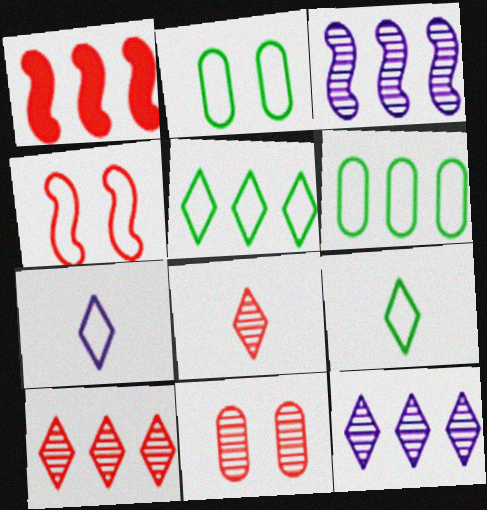[[1, 6, 12], 
[4, 6, 7]]